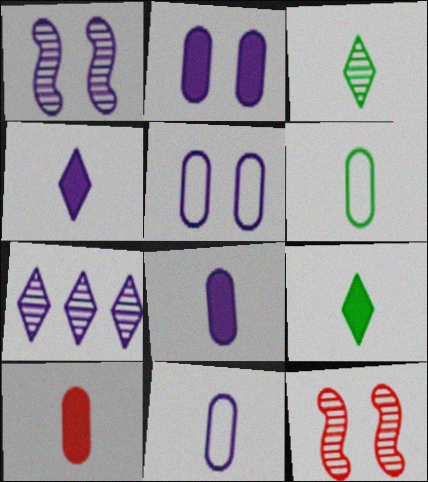[]